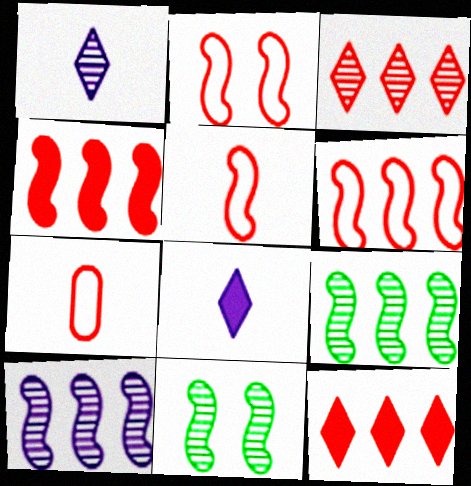[[2, 5, 6]]